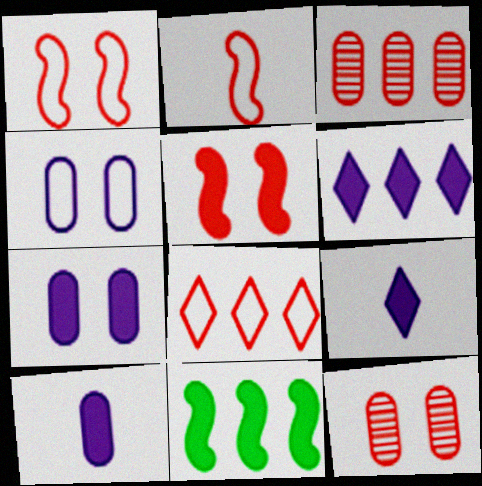[]